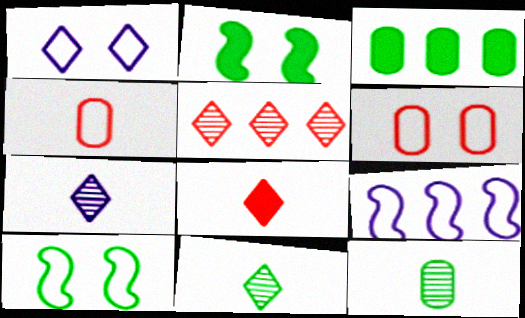[[1, 6, 10], 
[3, 5, 9], 
[3, 10, 11]]